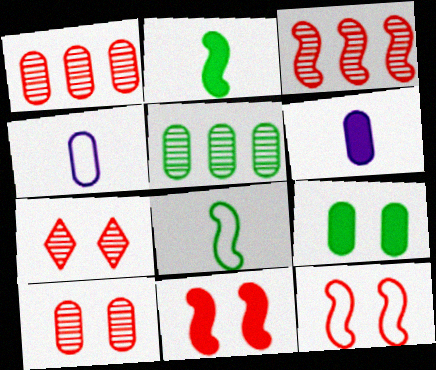[[1, 4, 9]]